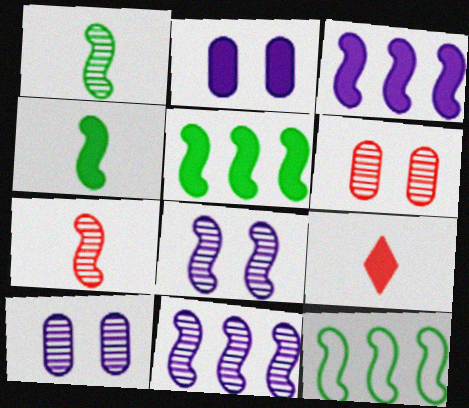[[2, 5, 9], 
[9, 10, 12]]